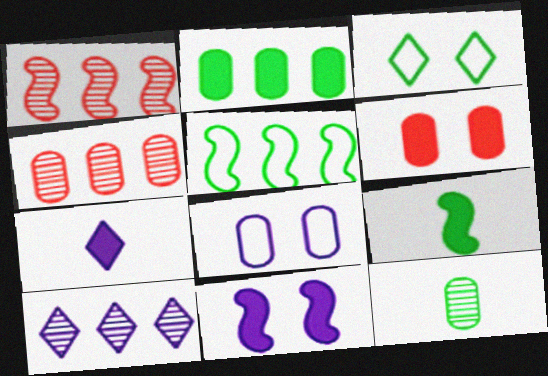[]